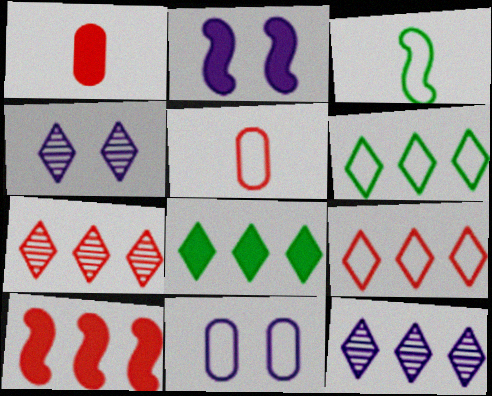[[1, 2, 8], 
[2, 4, 11], 
[3, 9, 11], 
[8, 9, 12]]